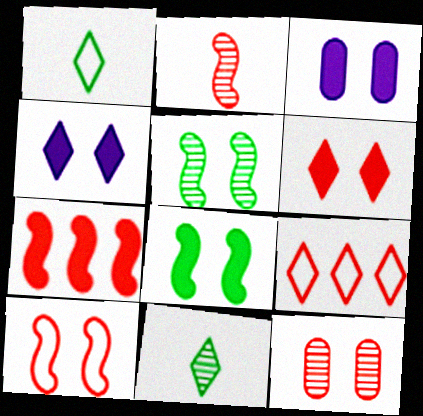[[2, 7, 10], 
[3, 6, 8], 
[4, 9, 11], 
[6, 10, 12]]